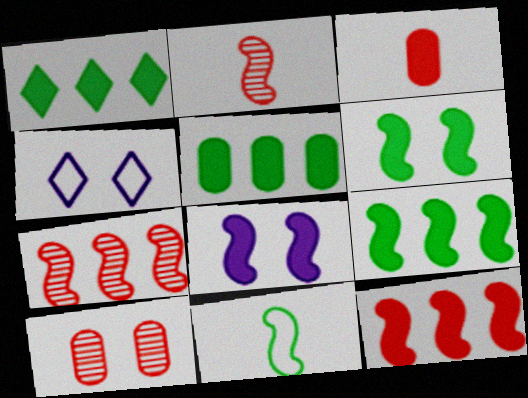[[1, 3, 8], 
[1, 5, 9], 
[2, 4, 5], 
[4, 6, 10], 
[7, 8, 11]]